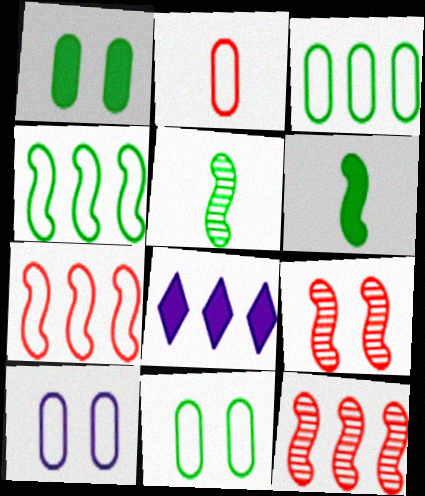[[2, 3, 10], 
[3, 8, 12]]